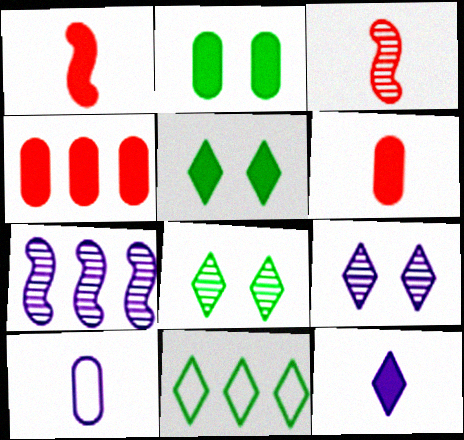[[4, 7, 11]]